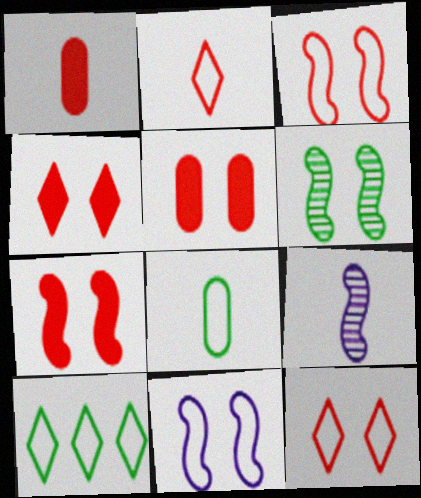[[4, 5, 7], 
[5, 9, 10], 
[6, 7, 11]]